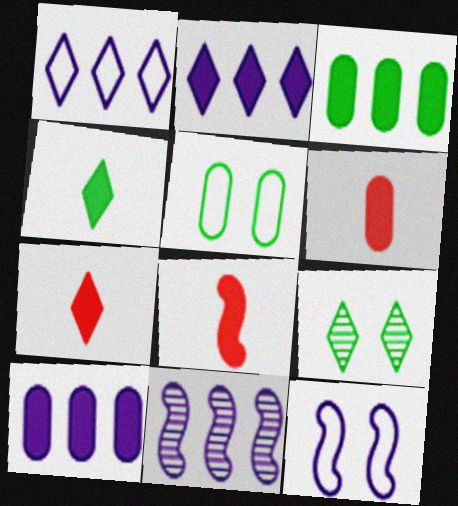[[1, 7, 9], 
[1, 10, 11], 
[5, 7, 11], 
[6, 7, 8]]